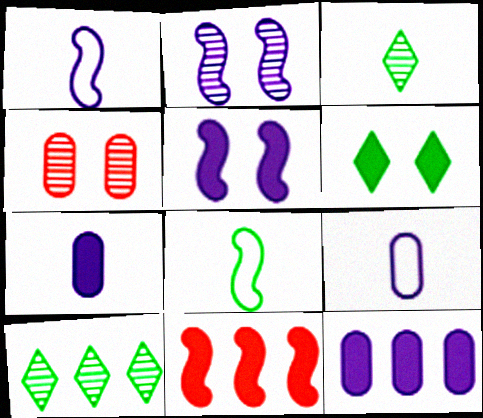[[2, 8, 11], 
[6, 7, 11]]